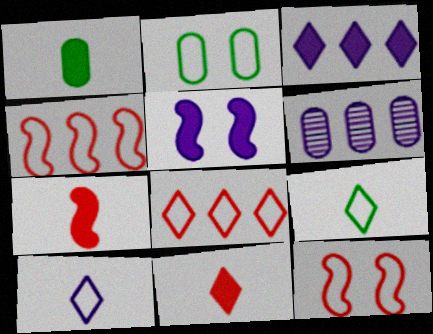[[2, 4, 10], 
[5, 6, 10]]